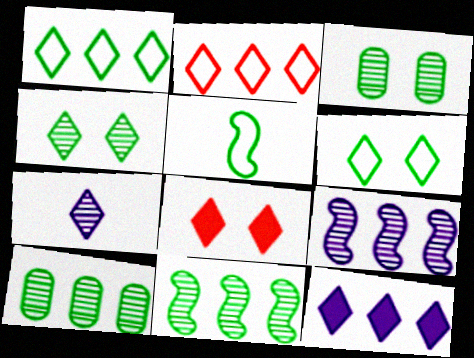[[1, 7, 8]]